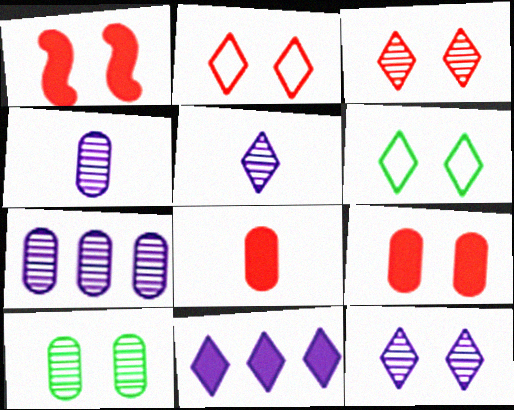[]